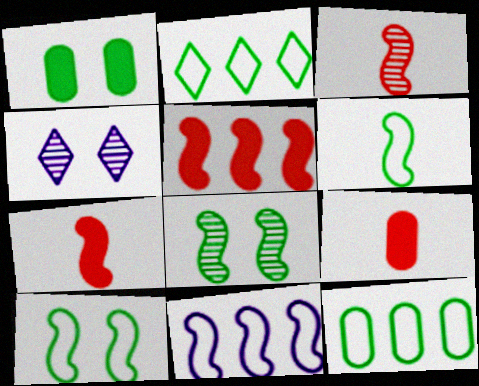[[4, 7, 12], 
[7, 8, 11]]